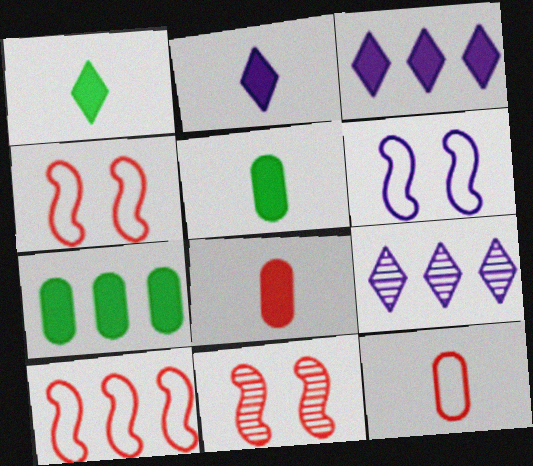[[4, 5, 9], 
[7, 9, 10]]